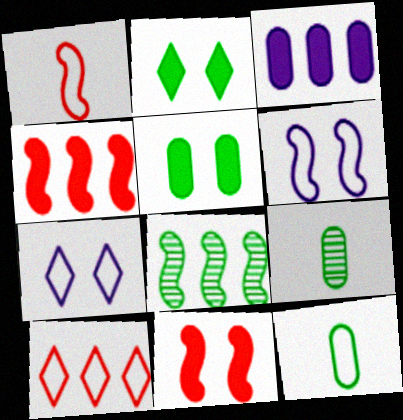[[2, 8, 12], 
[3, 8, 10], 
[4, 7, 9], 
[6, 10, 12]]